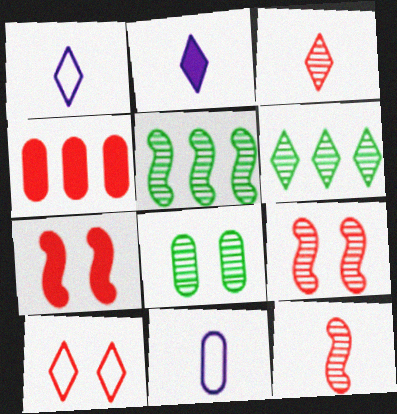[[2, 6, 10], 
[4, 8, 11], 
[4, 10, 12], 
[6, 7, 11]]